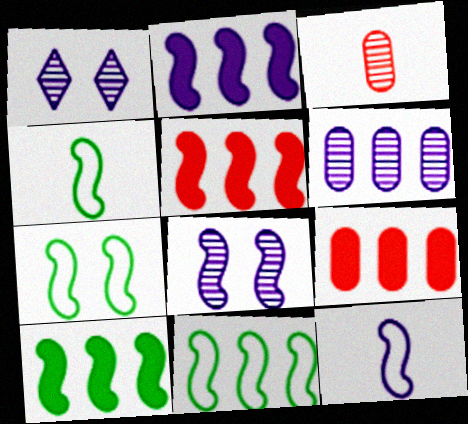[[1, 4, 9], 
[2, 5, 10], 
[2, 8, 12], 
[4, 5, 8], 
[4, 7, 11]]